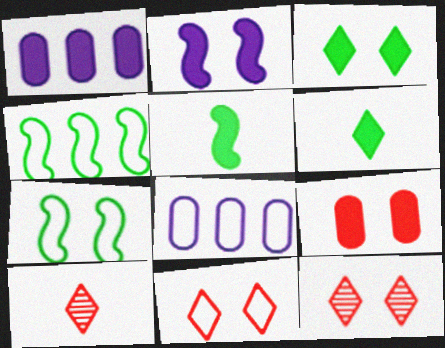[[1, 7, 10], 
[2, 3, 9], 
[5, 8, 12]]